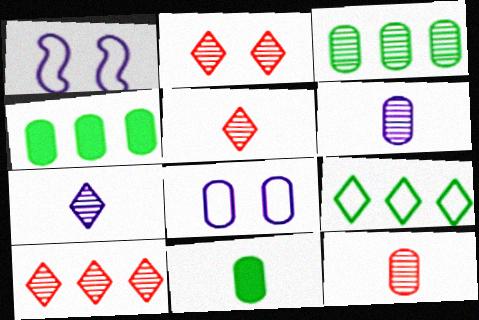[[1, 4, 5], 
[1, 10, 11], 
[2, 5, 10], 
[4, 8, 12]]